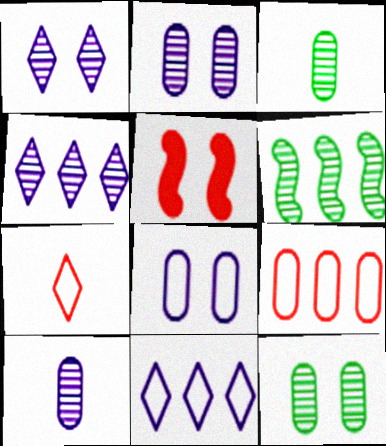[[3, 5, 11]]